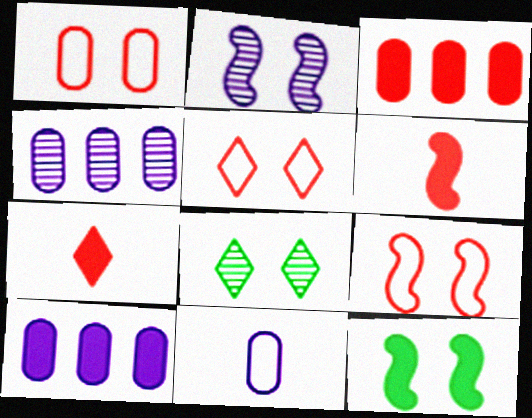[[1, 5, 9], 
[2, 9, 12], 
[7, 10, 12]]